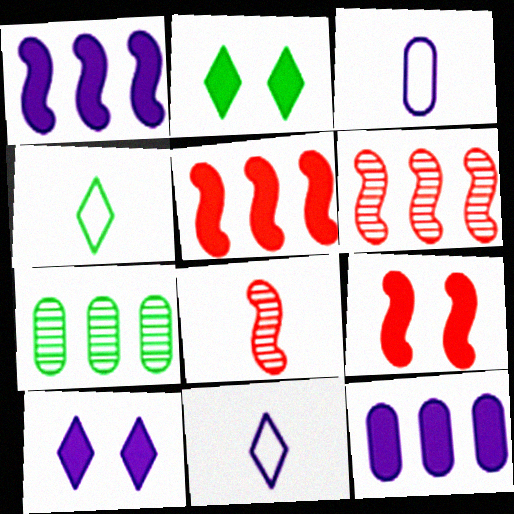[[2, 3, 6], 
[7, 9, 11]]